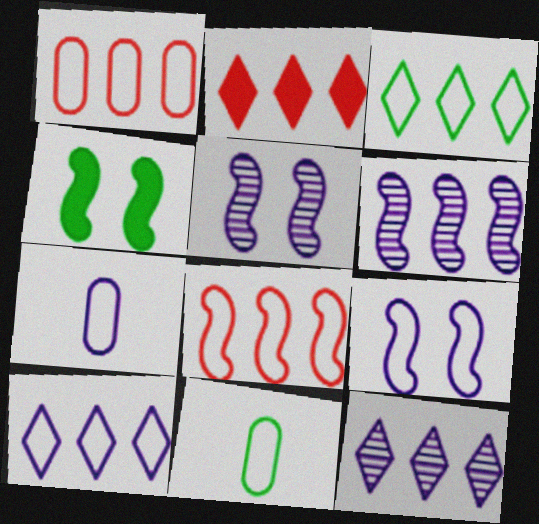[[2, 3, 12], 
[2, 5, 11], 
[7, 9, 10]]